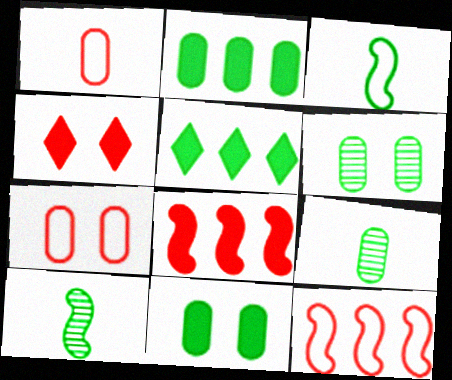[[3, 5, 6]]